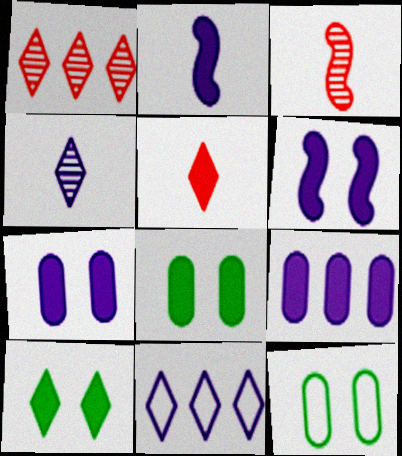[[1, 2, 12], 
[3, 8, 11]]